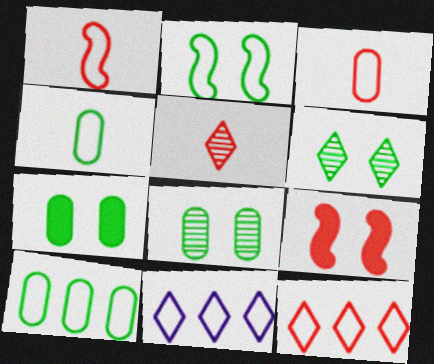[[2, 3, 11], 
[2, 6, 7]]